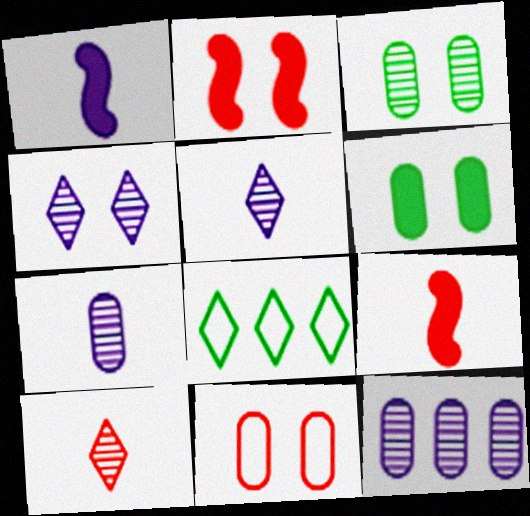[[2, 7, 8]]